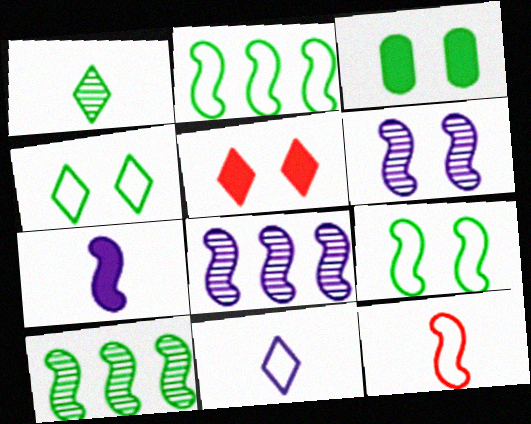[[1, 2, 3]]